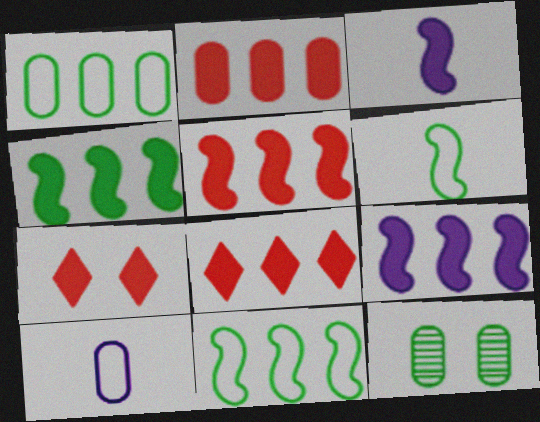[[2, 5, 8], 
[2, 10, 12], 
[4, 5, 9]]